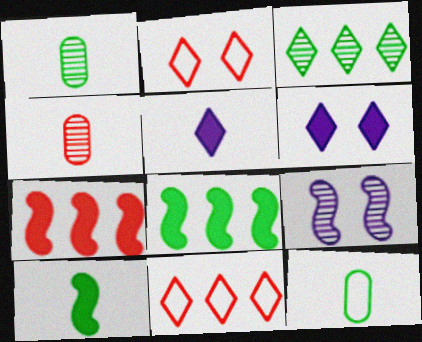[[2, 3, 5], 
[2, 4, 7], 
[3, 4, 9]]